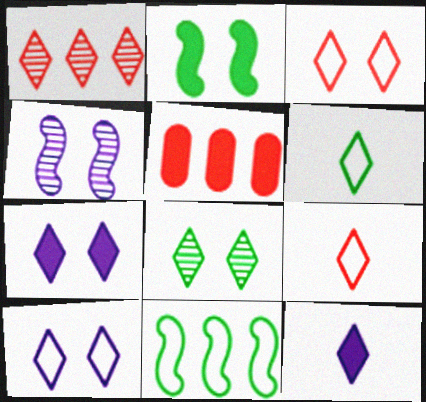[[1, 6, 7], 
[2, 5, 12], 
[3, 7, 8], 
[4, 5, 6]]